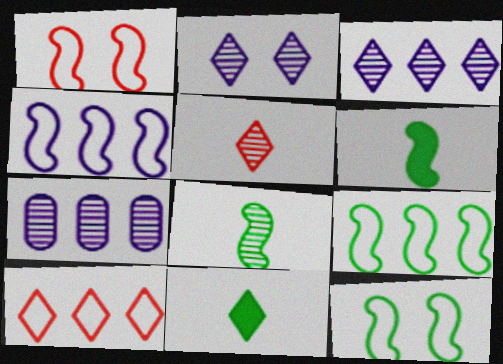[[1, 7, 11], 
[2, 10, 11]]